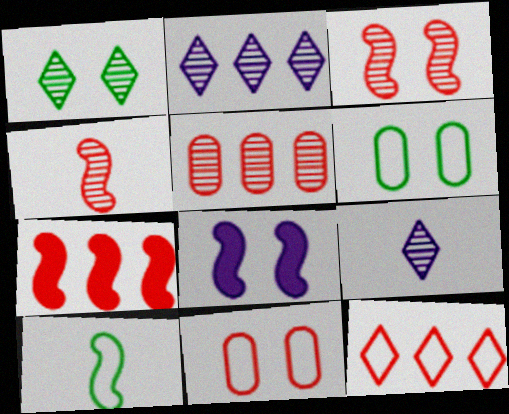[[1, 8, 11], 
[5, 7, 12], 
[6, 7, 9]]